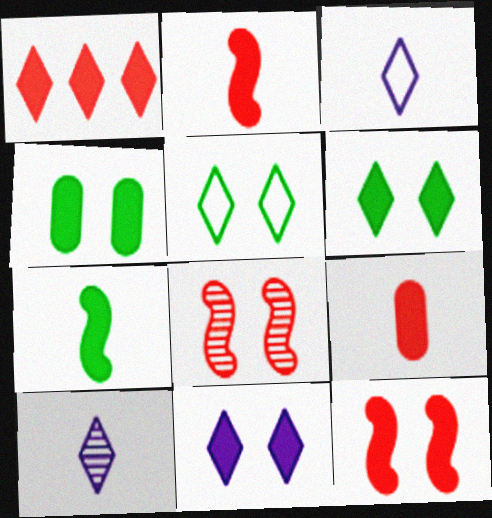[[1, 5, 10], 
[1, 9, 12], 
[4, 11, 12]]